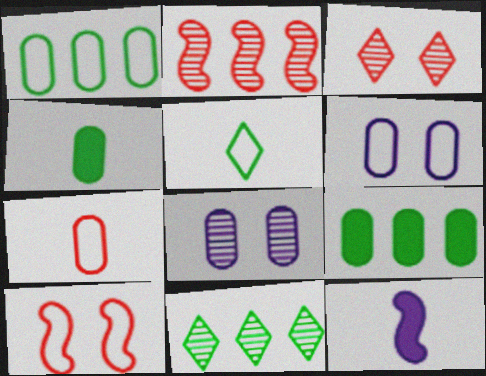[[1, 3, 12], 
[1, 6, 7], 
[7, 8, 9]]